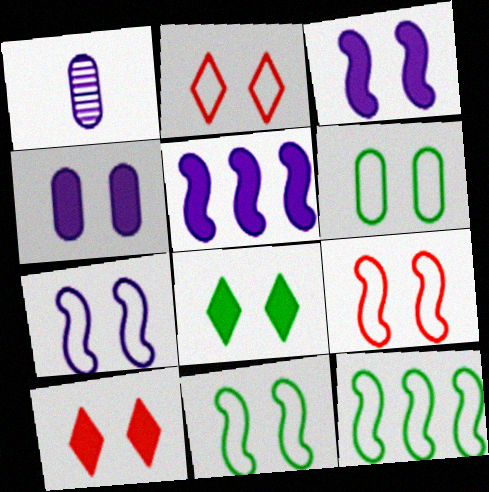[[1, 10, 12], 
[2, 6, 7], 
[7, 9, 11]]